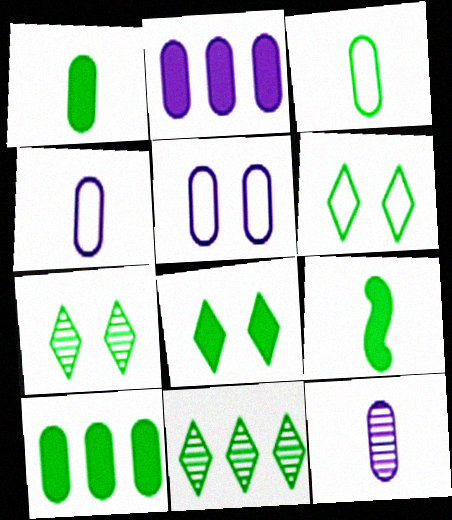[[2, 5, 12], 
[6, 7, 8], 
[8, 9, 10]]